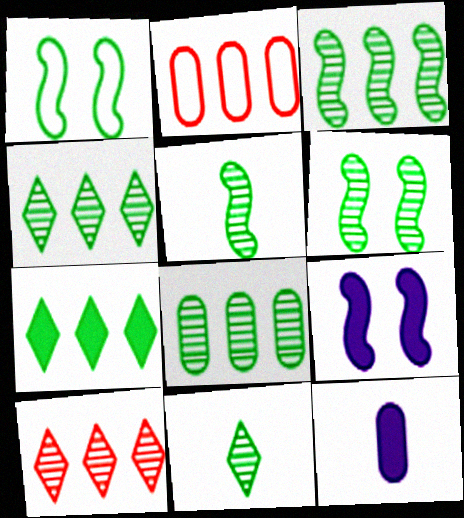[[1, 10, 12], 
[2, 9, 11], 
[3, 4, 8], 
[3, 5, 6], 
[6, 8, 11]]